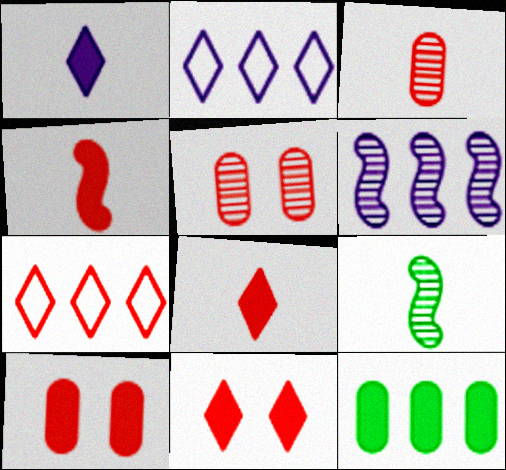[[2, 9, 10], 
[4, 5, 7], 
[6, 7, 12]]